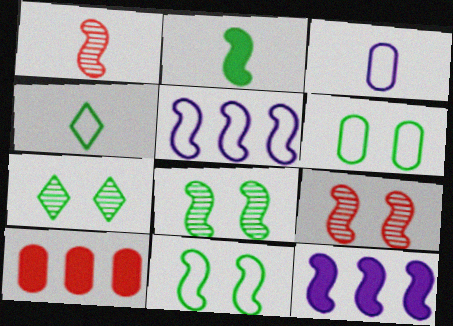[[1, 11, 12], 
[2, 5, 9]]